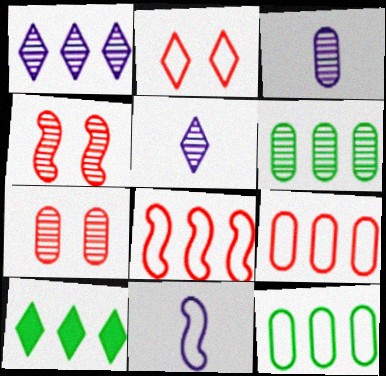[[2, 5, 10], 
[2, 11, 12], 
[3, 6, 7], 
[4, 5, 6], 
[7, 10, 11]]